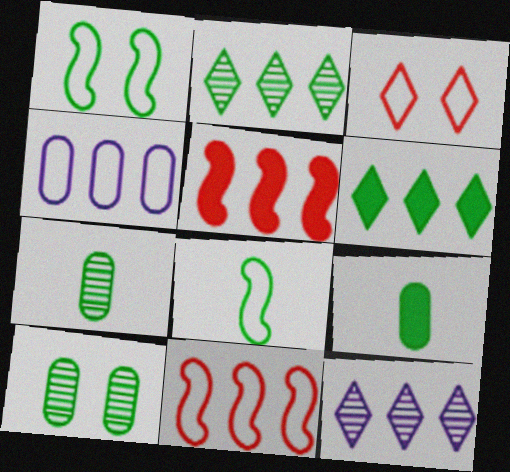[[1, 2, 9], 
[1, 6, 7], 
[2, 4, 5], 
[3, 4, 8], 
[6, 8, 10]]